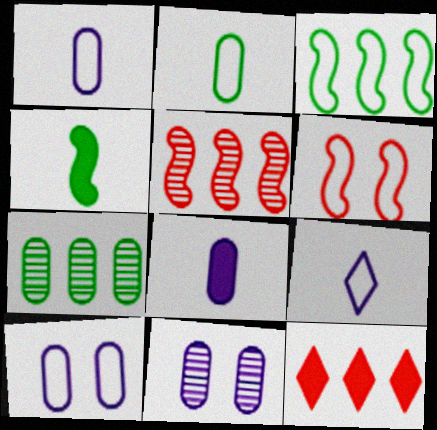[]